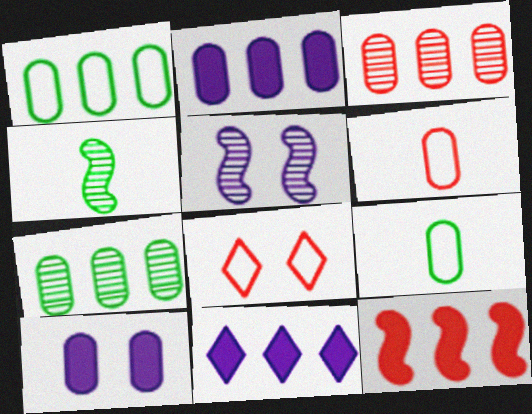[[1, 2, 3], 
[2, 4, 8], 
[3, 9, 10], 
[6, 7, 10]]